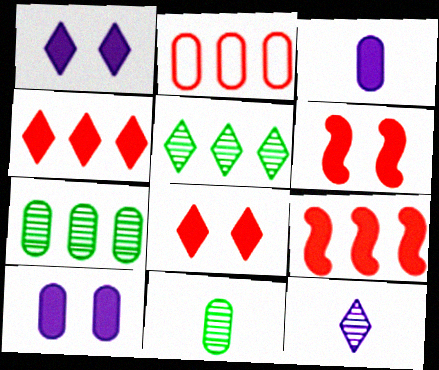[[2, 10, 11]]